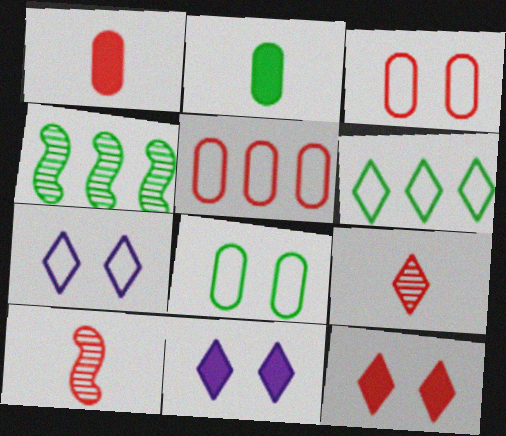[[1, 4, 7], 
[5, 10, 12], 
[6, 9, 11]]